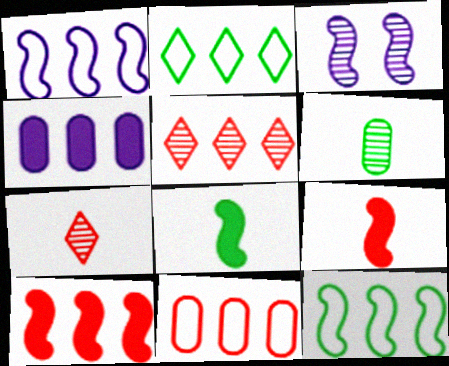[[1, 2, 11], 
[3, 5, 6], 
[3, 9, 12], 
[4, 5, 12], 
[5, 10, 11]]